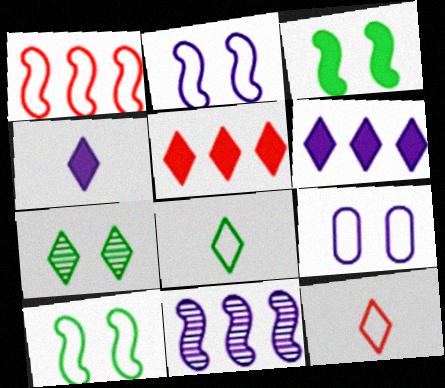[[1, 8, 9], 
[4, 9, 11], 
[6, 7, 12]]